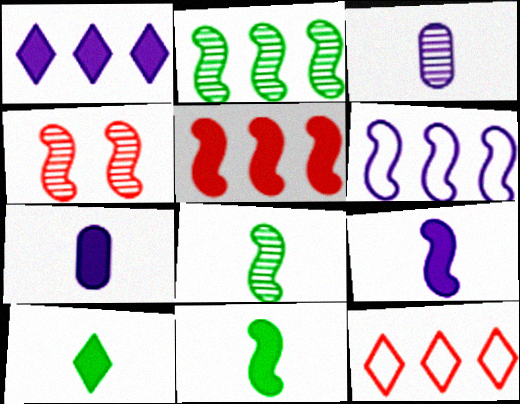[[2, 5, 6], 
[4, 6, 11]]